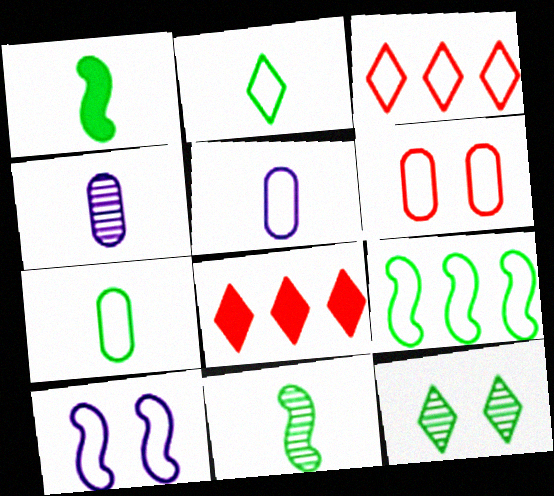[[3, 7, 10]]